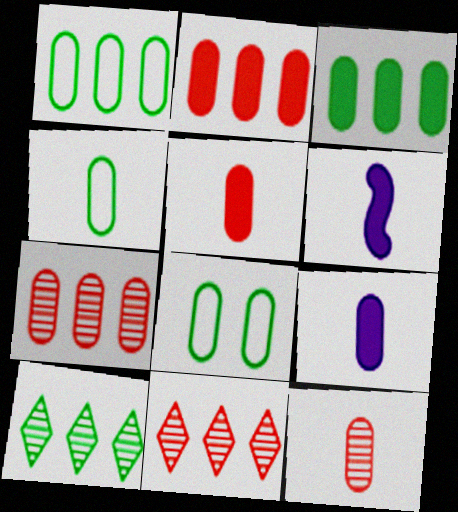[[1, 4, 8], 
[4, 9, 12], 
[6, 8, 11], 
[7, 8, 9]]